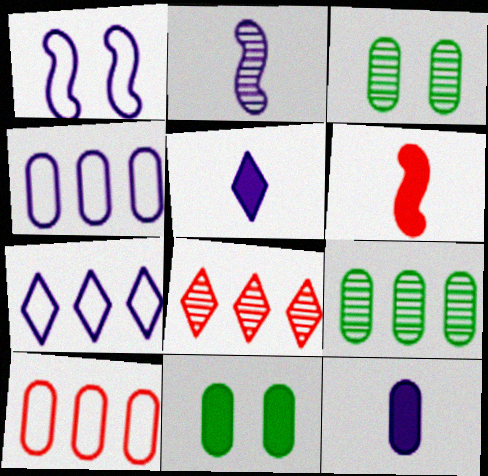[[2, 3, 8], 
[3, 6, 7], 
[3, 10, 12]]